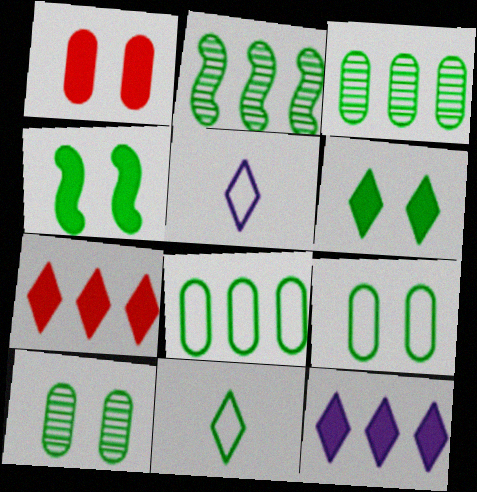[[1, 2, 5], 
[3, 4, 11]]